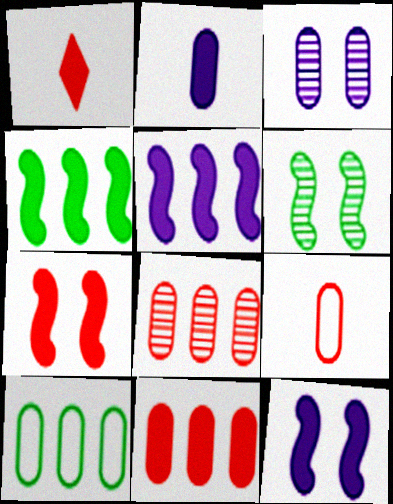[[1, 7, 11]]